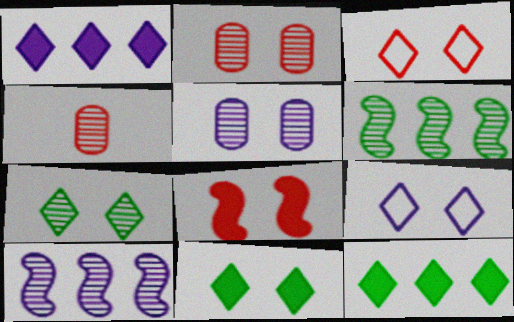[[2, 3, 8], 
[4, 7, 10]]